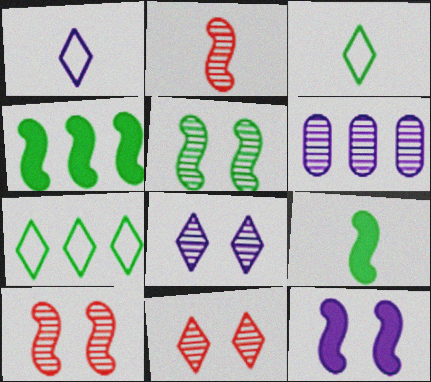[[1, 6, 12]]